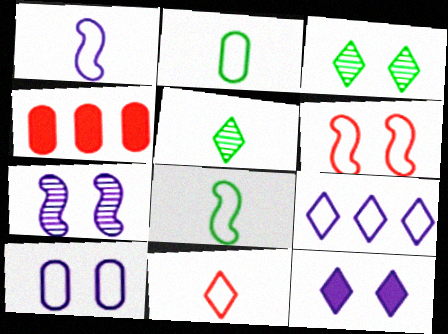[[1, 2, 11], 
[1, 3, 4], 
[1, 9, 10], 
[2, 6, 9], 
[7, 10, 12]]